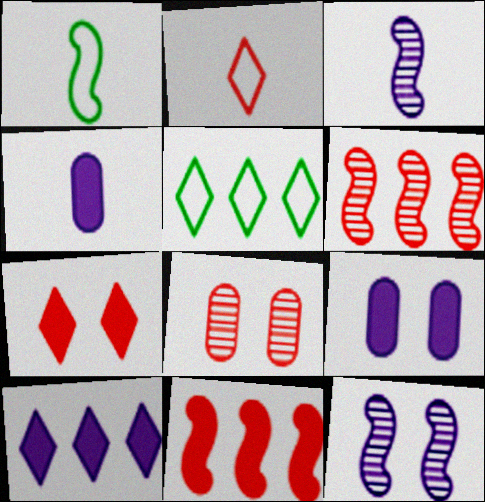[[1, 8, 10], 
[1, 11, 12], 
[2, 8, 11]]